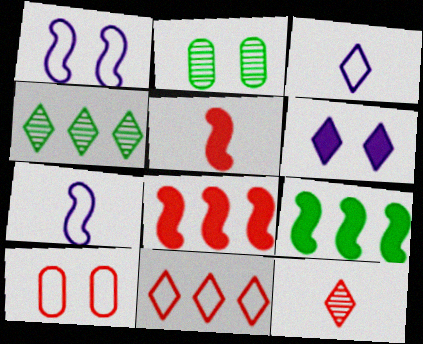[[2, 3, 8], 
[8, 10, 12]]